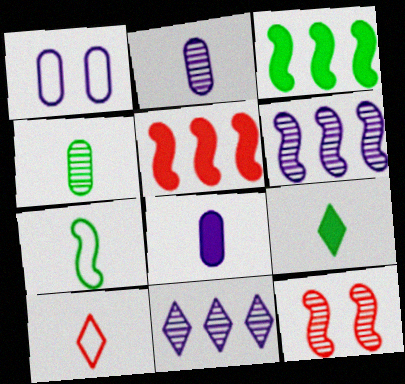[[4, 7, 9], 
[4, 11, 12]]